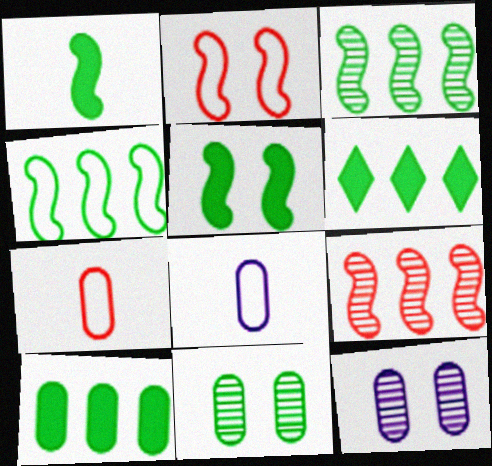[[7, 10, 12]]